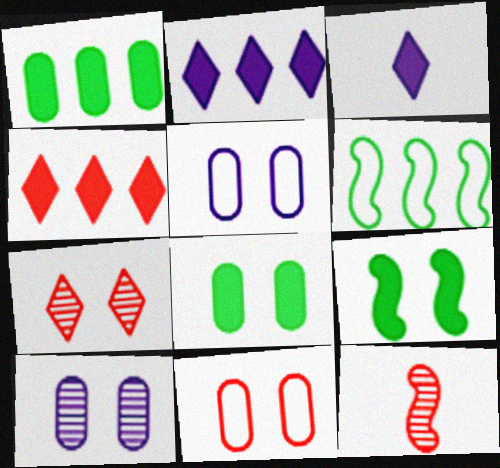[[4, 11, 12], 
[5, 7, 9], 
[8, 10, 11]]